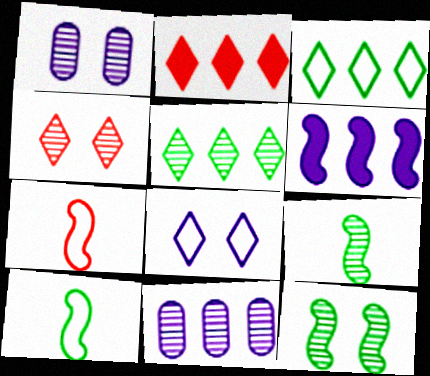[[1, 2, 10], 
[1, 4, 12], 
[4, 9, 11], 
[6, 7, 12]]